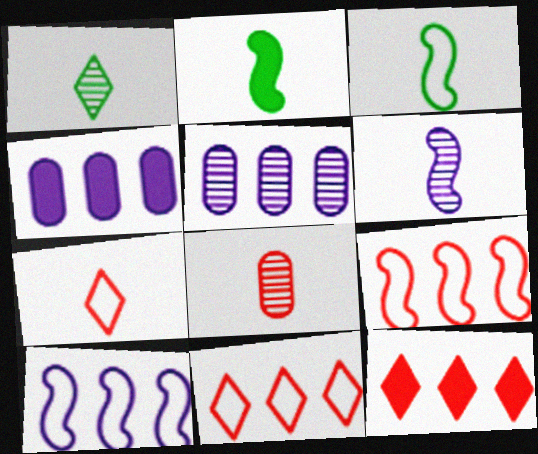[[1, 6, 8]]